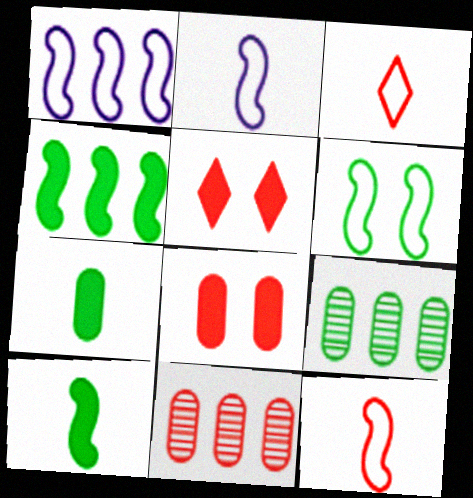[[1, 6, 12], 
[2, 5, 9], 
[5, 11, 12]]